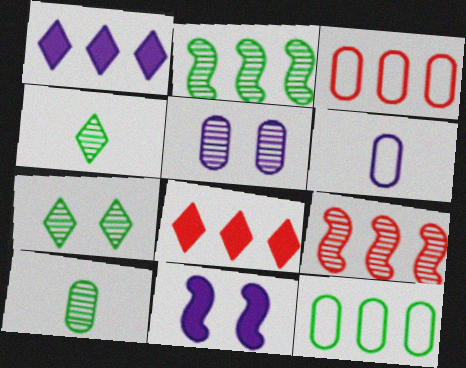[[1, 2, 3], 
[1, 9, 12], 
[2, 7, 10], 
[3, 4, 11], 
[3, 8, 9], 
[4, 5, 9]]